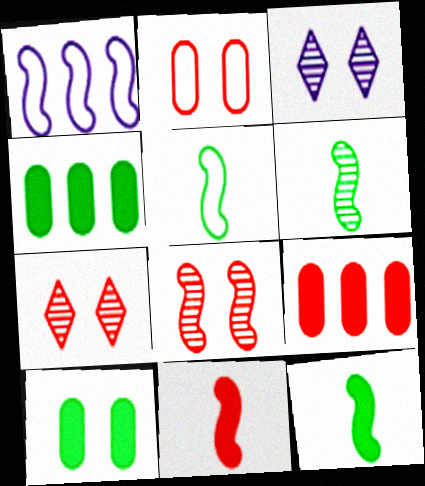[[1, 8, 12], 
[3, 5, 9], 
[5, 6, 12]]